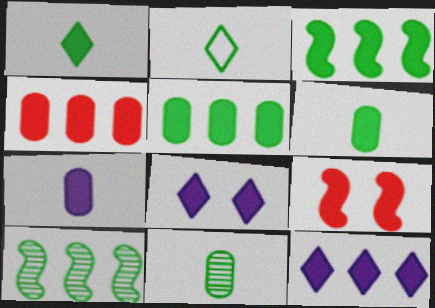[[3, 4, 12], 
[6, 9, 12]]